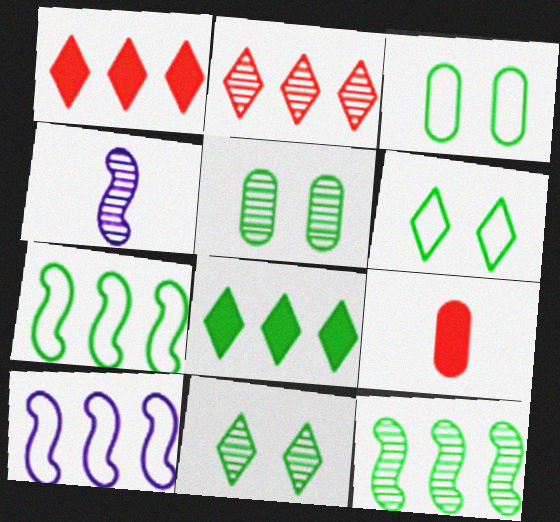[[1, 3, 4], 
[2, 4, 5], 
[9, 10, 11]]